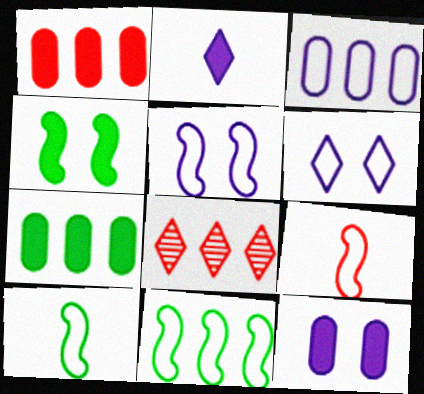[[1, 2, 4], 
[5, 9, 11], 
[8, 10, 12]]